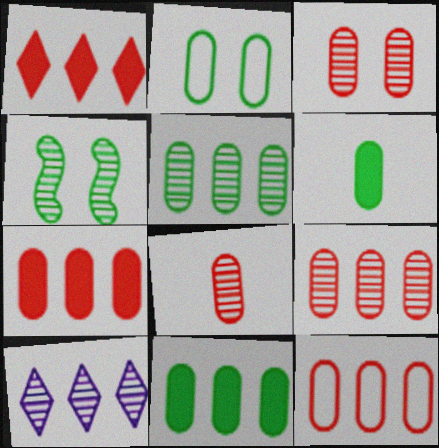[[2, 5, 6], 
[3, 8, 9], 
[4, 8, 10], 
[7, 9, 12]]